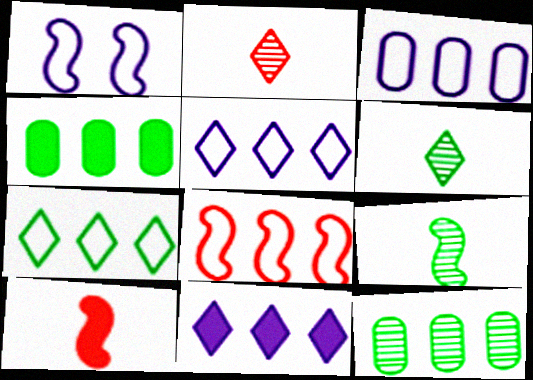[[1, 2, 4], 
[3, 7, 8], 
[8, 11, 12]]